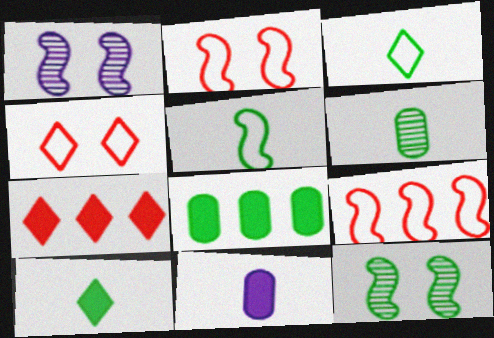[[3, 8, 12], 
[5, 6, 10]]